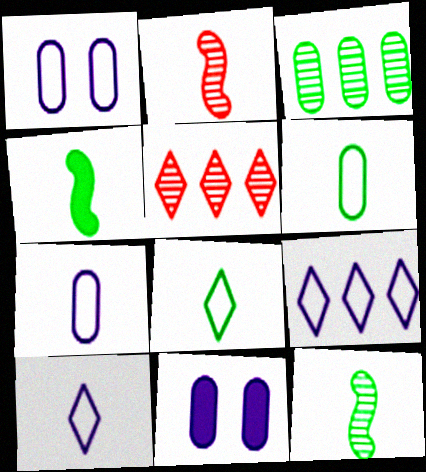[[1, 4, 5]]